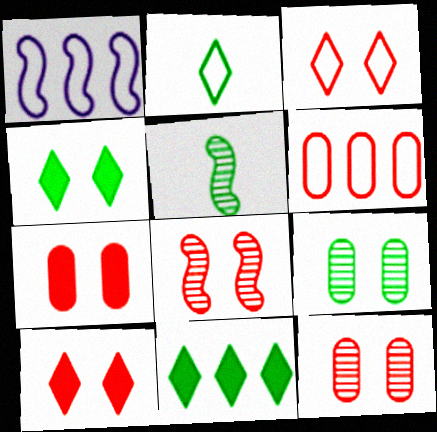[[3, 7, 8]]